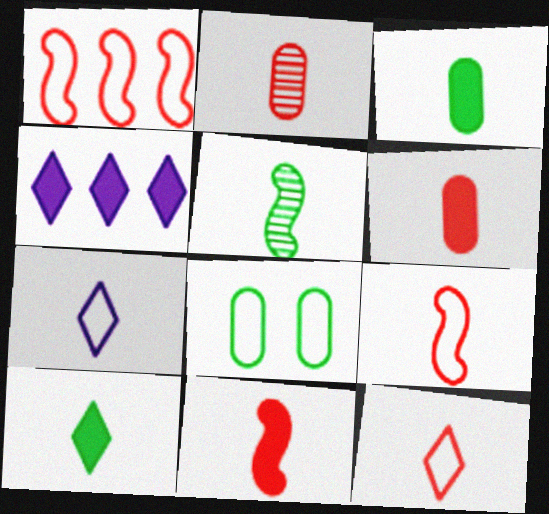[[1, 7, 8], 
[2, 11, 12], 
[5, 6, 7]]